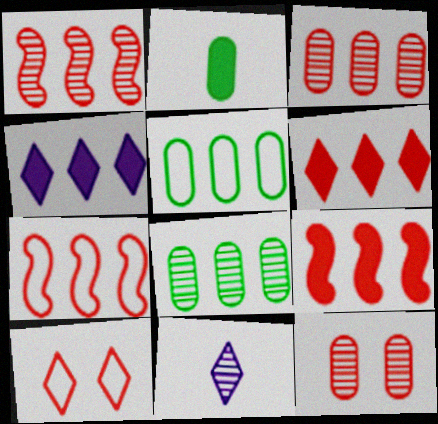[[1, 4, 5], 
[1, 7, 9], 
[3, 6, 7], 
[4, 7, 8]]